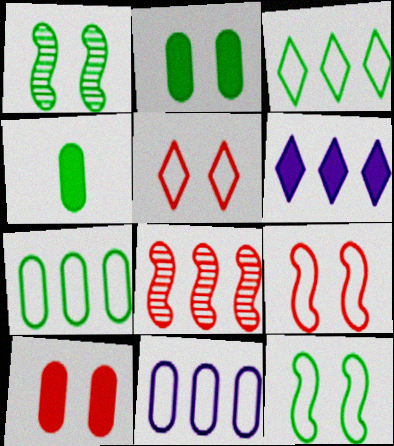[[1, 3, 4], 
[6, 7, 8]]